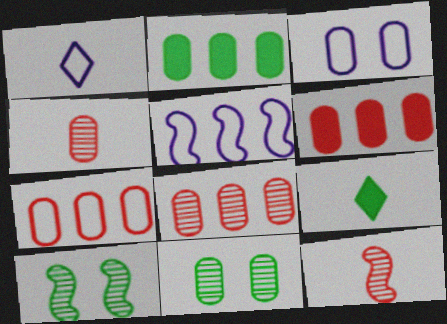[[1, 3, 5], 
[1, 6, 10], 
[2, 3, 4], 
[6, 7, 8]]